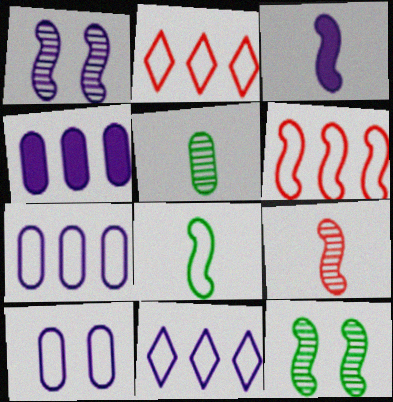[[2, 8, 10], 
[3, 6, 12], 
[3, 8, 9]]